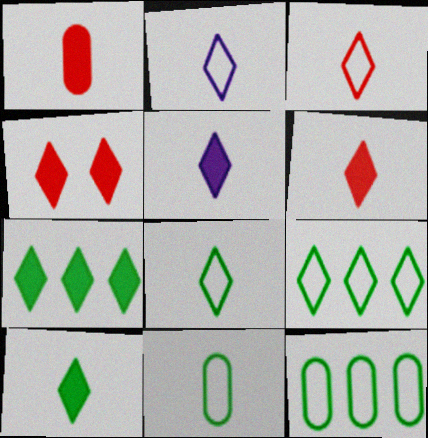[[2, 3, 8], 
[4, 5, 7], 
[5, 6, 10]]